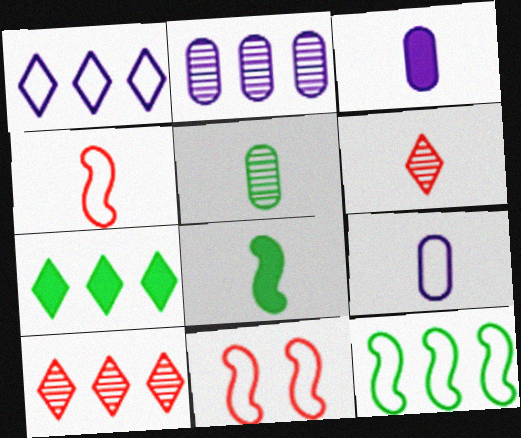[[1, 7, 10], 
[6, 8, 9]]